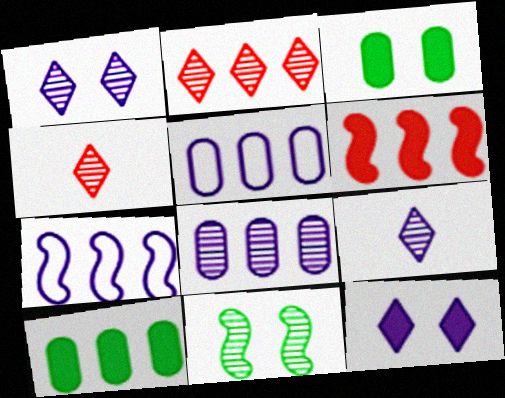[[2, 7, 10], 
[3, 4, 7], 
[4, 8, 11]]